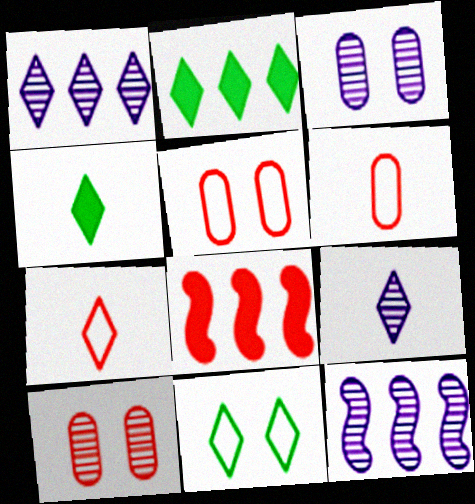[[3, 9, 12], 
[4, 5, 12], 
[4, 7, 9], 
[7, 8, 10]]